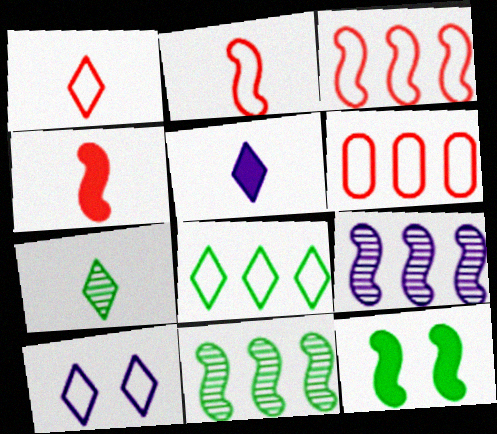[[1, 5, 7], 
[1, 8, 10], 
[2, 9, 12]]